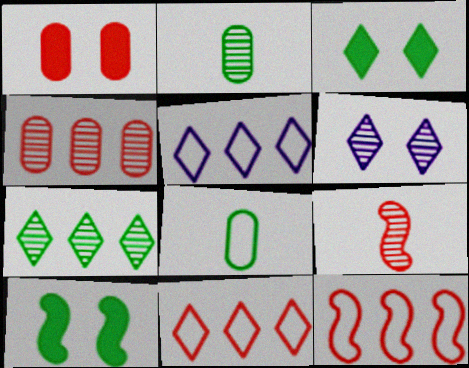[[1, 9, 11], 
[7, 8, 10]]